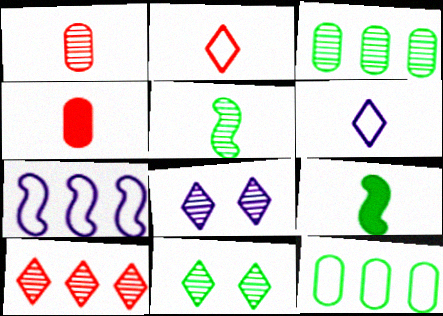[[1, 6, 9], 
[3, 5, 11], 
[4, 5, 6], 
[4, 7, 11], 
[9, 11, 12]]